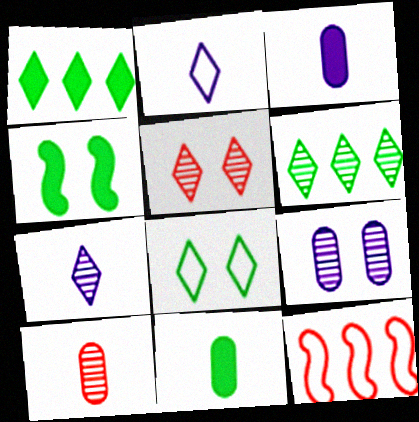[[1, 2, 5], 
[1, 4, 11], 
[5, 6, 7]]